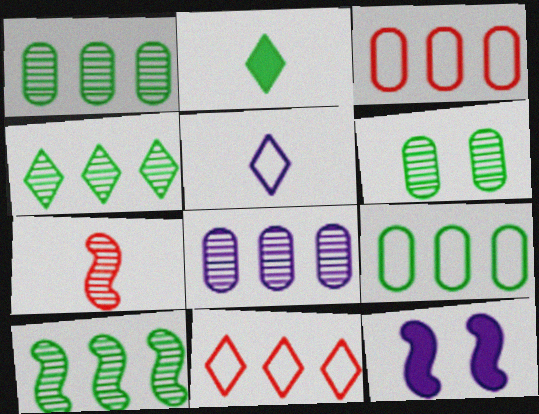[[1, 4, 10], 
[5, 8, 12]]